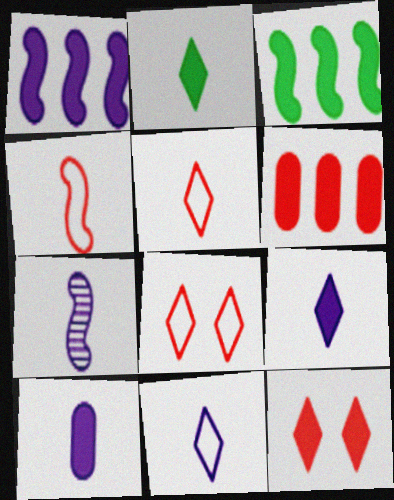[[3, 10, 12], 
[7, 10, 11]]